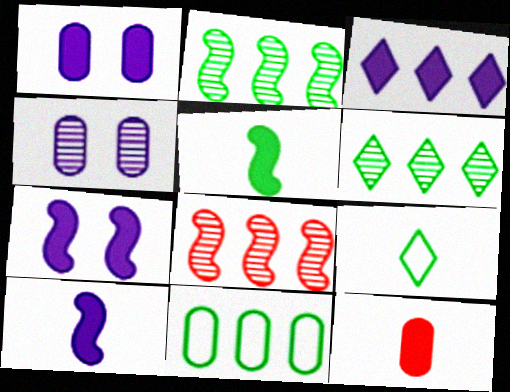[[1, 3, 10], 
[1, 8, 9], 
[3, 8, 11], 
[4, 11, 12]]